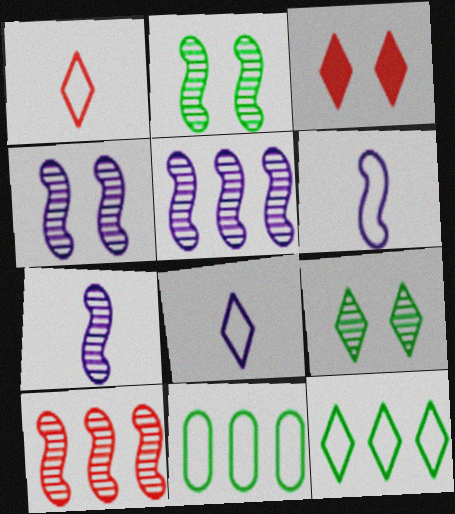[[2, 7, 10], 
[3, 7, 11], 
[4, 5, 7]]